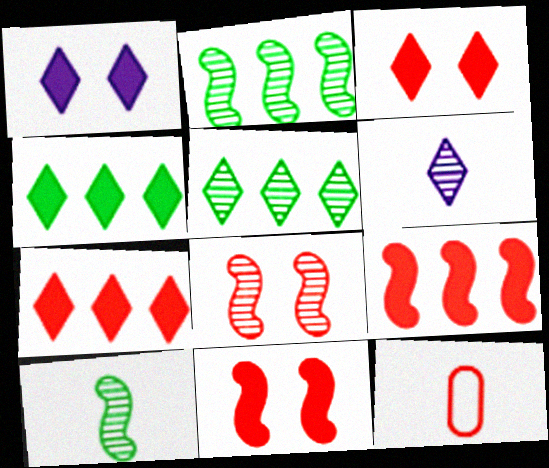[[1, 2, 12], 
[7, 8, 12]]